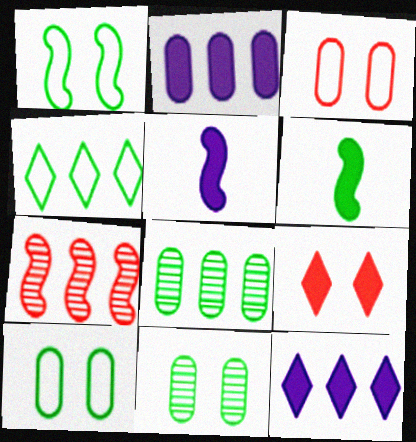[[1, 5, 7], 
[2, 4, 7], 
[2, 6, 9], 
[4, 6, 11]]